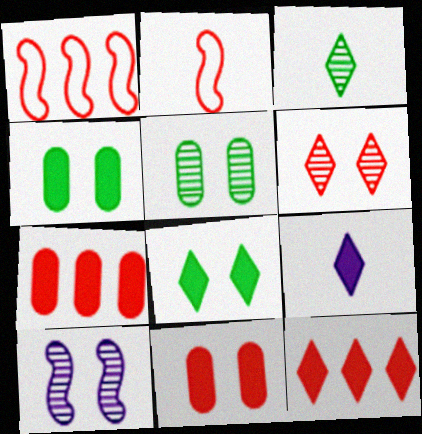[[1, 5, 9], 
[2, 6, 7], 
[5, 6, 10], 
[8, 9, 12]]